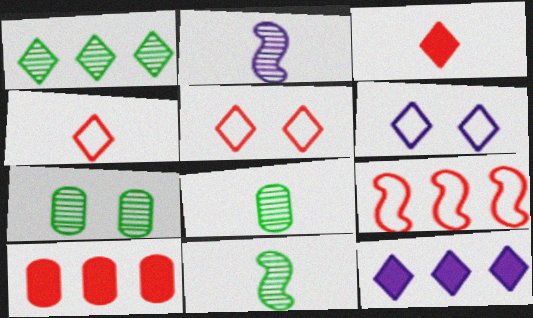[[1, 3, 6], 
[1, 7, 11], 
[6, 10, 11]]